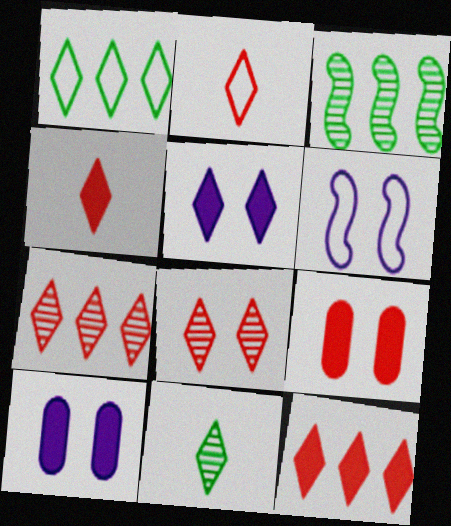[[2, 3, 10], 
[2, 8, 12]]